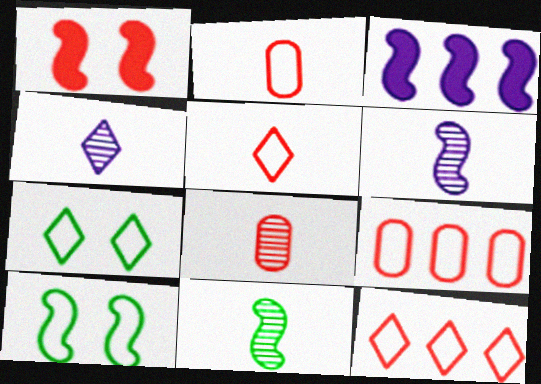[[1, 8, 12], 
[3, 7, 8], 
[4, 8, 11]]